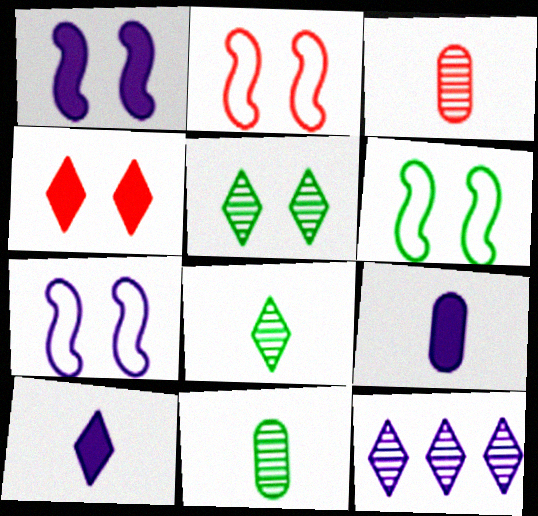[[2, 6, 7], 
[7, 9, 12]]